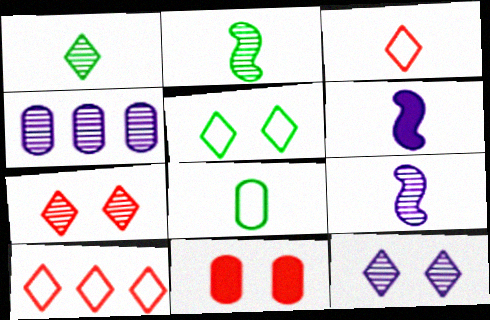[[2, 4, 7], 
[4, 8, 11], 
[4, 9, 12]]